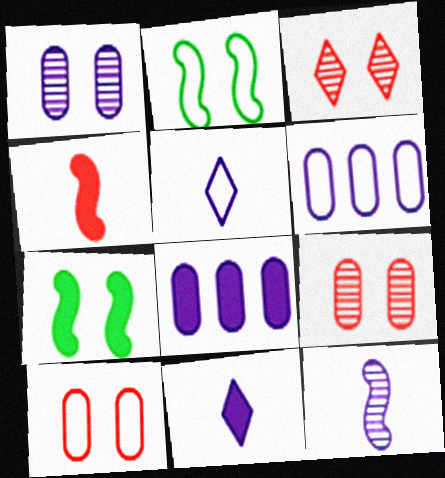[]